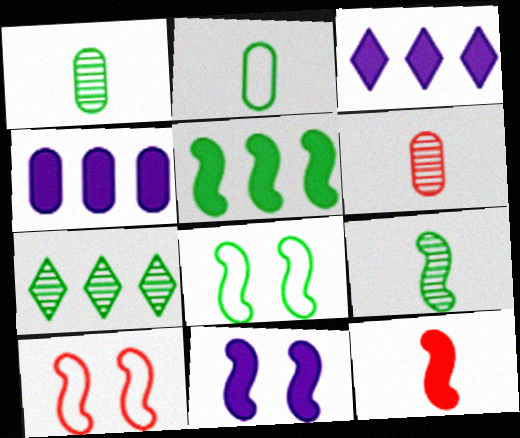[[1, 3, 10], 
[3, 6, 8], 
[5, 8, 9], 
[5, 11, 12]]